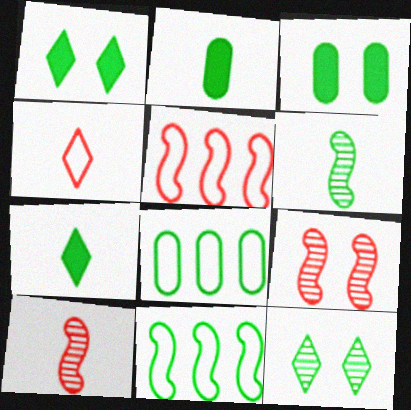[[1, 6, 8], 
[2, 11, 12]]